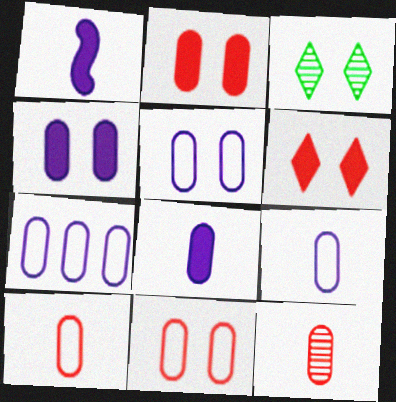[[5, 7, 9]]